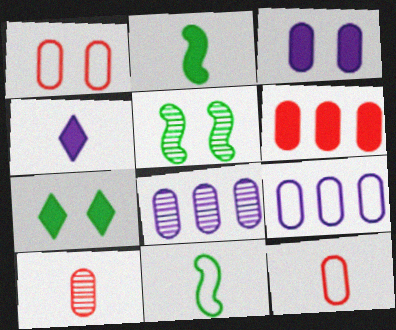[[1, 6, 10], 
[4, 10, 11]]